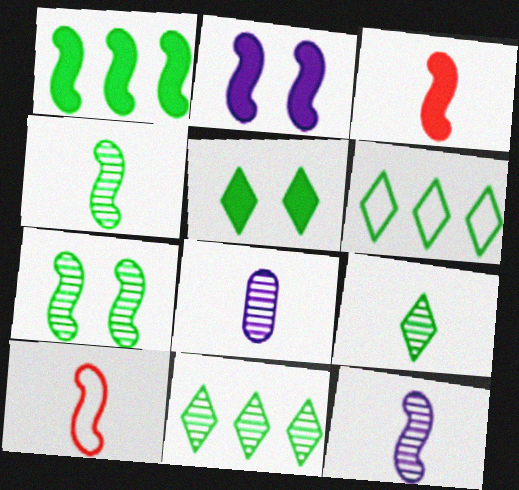[[1, 2, 3], 
[5, 6, 9]]